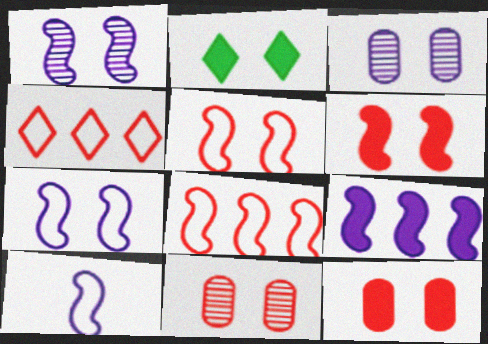[[1, 9, 10], 
[2, 3, 5], 
[2, 7, 11]]